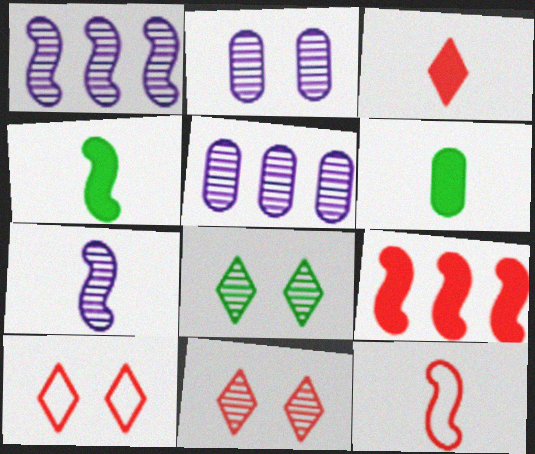[[1, 6, 10], 
[4, 5, 10], 
[4, 7, 12]]